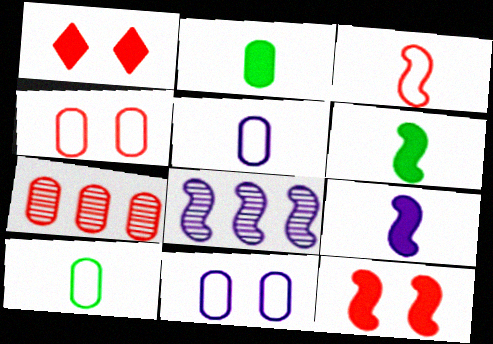[[1, 3, 7], 
[1, 8, 10], 
[2, 7, 11]]